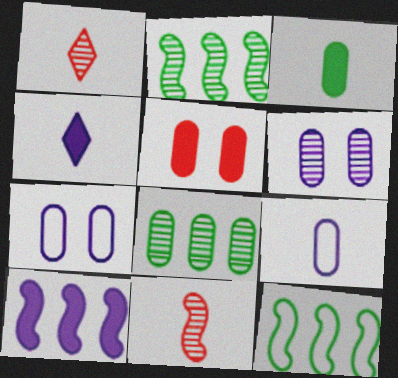[[1, 2, 6], 
[5, 8, 9]]